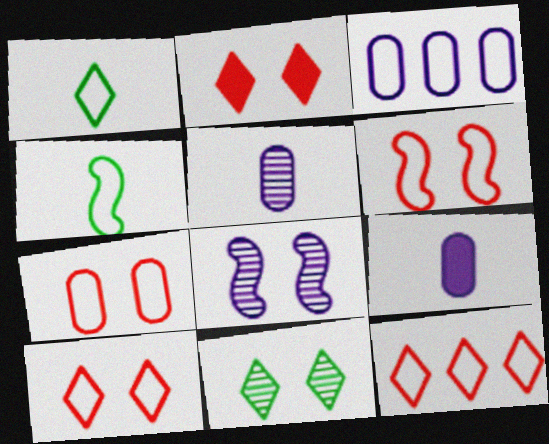[[1, 3, 6], 
[3, 4, 10], 
[6, 7, 10]]